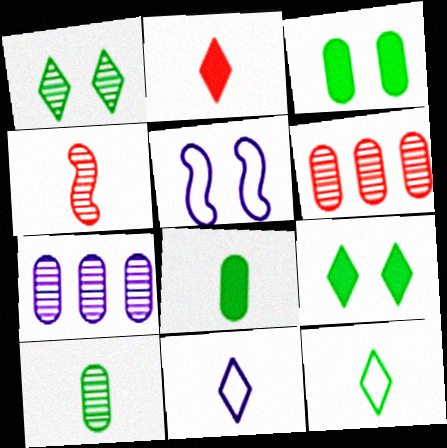[[1, 4, 7], 
[4, 8, 11]]